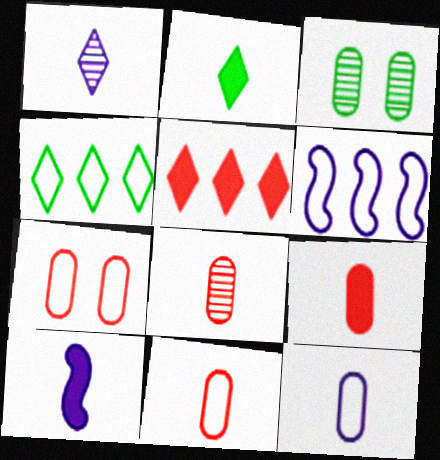[[1, 10, 12], 
[2, 9, 10], 
[8, 9, 11]]